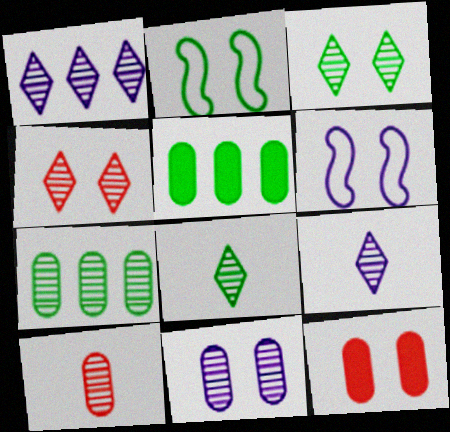[[1, 4, 8], 
[2, 5, 8], 
[3, 6, 12], 
[7, 10, 11]]